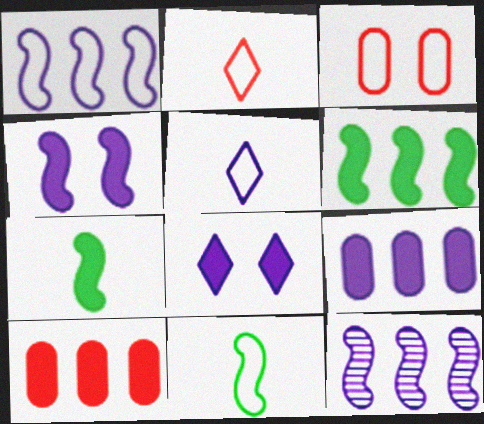[[7, 8, 10]]